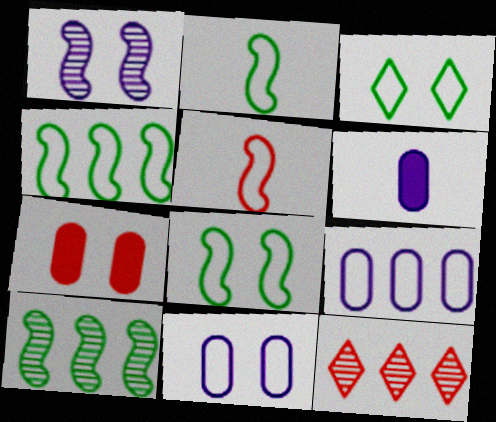[[1, 3, 7], 
[2, 4, 8], 
[3, 5, 9], 
[5, 7, 12], 
[6, 8, 12]]